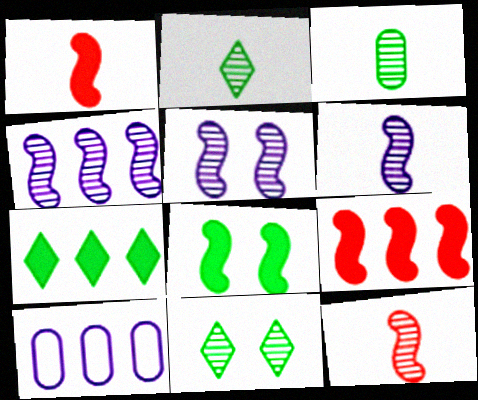[[1, 10, 11], 
[4, 5, 6]]